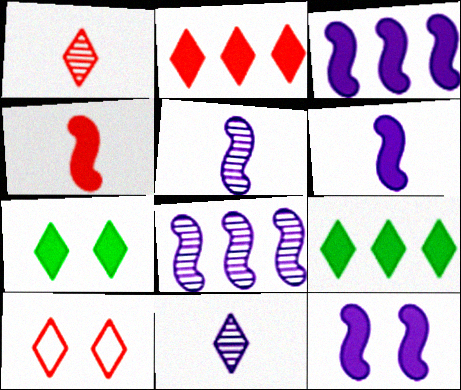[[1, 2, 10], 
[3, 6, 12], 
[9, 10, 11]]